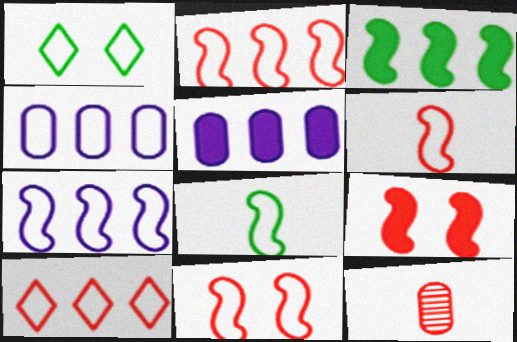[[1, 4, 6], 
[2, 6, 11], 
[7, 8, 11], 
[9, 10, 12]]